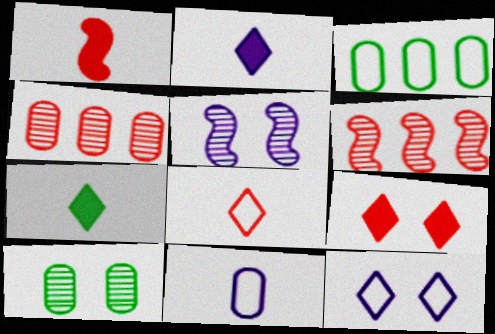[]